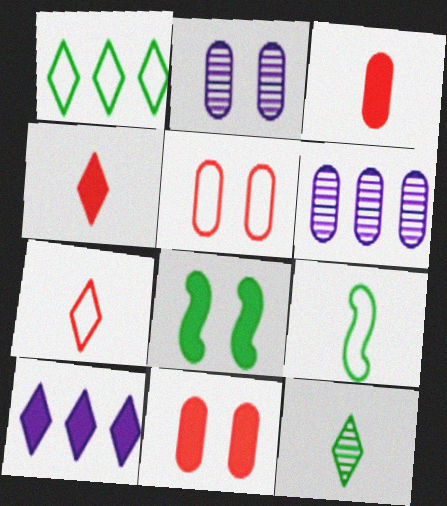[[3, 8, 10], 
[6, 7, 8]]